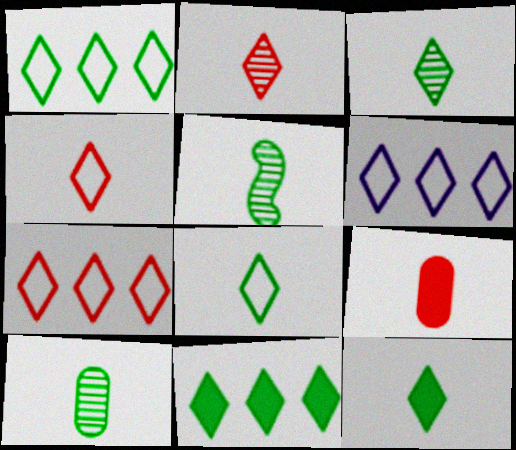[[1, 6, 7], 
[3, 5, 10], 
[3, 8, 12]]